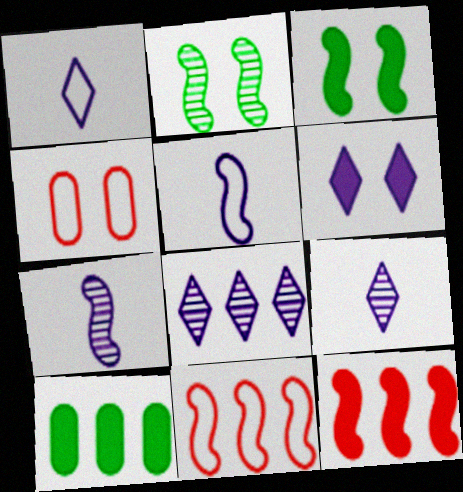[[1, 6, 8], 
[2, 4, 6], 
[2, 5, 12], 
[3, 7, 11], 
[8, 10, 11]]